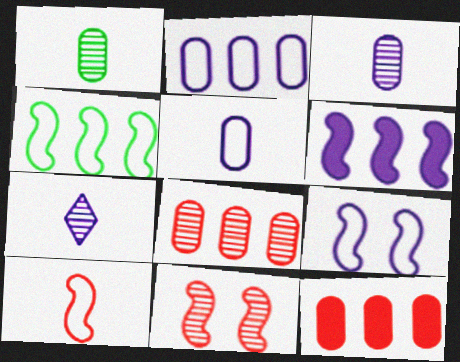[[4, 9, 10]]